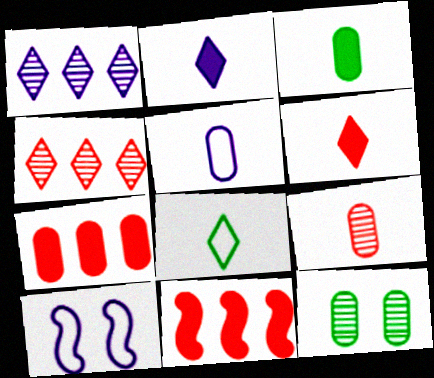[[3, 4, 10], 
[3, 5, 9], 
[5, 7, 12]]